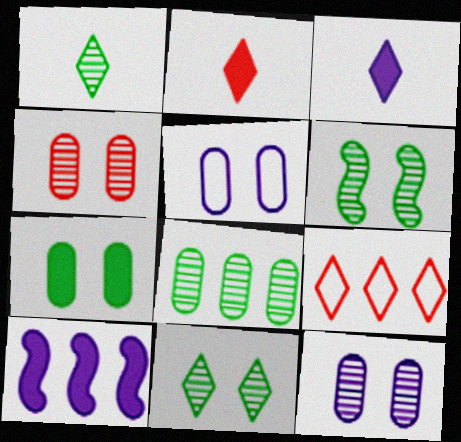[[1, 6, 8], 
[2, 7, 10], 
[3, 9, 11], 
[4, 5, 7], 
[8, 9, 10]]